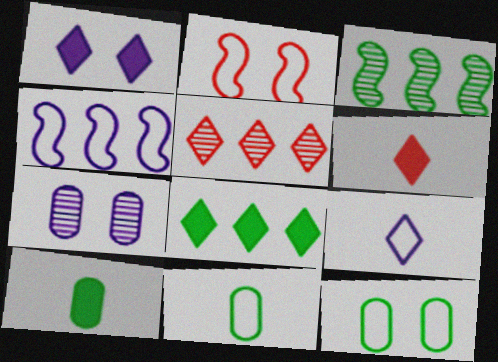[[1, 6, 8]]